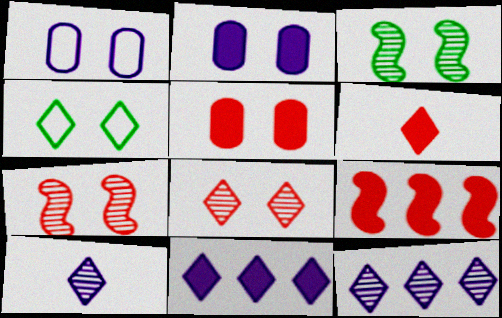[[2, 4, 7], 
[4, 6, 12], 
[5, 6, 9]]